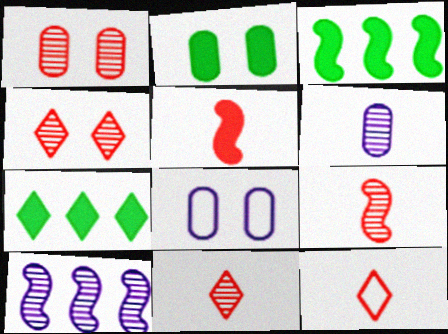[[1, 2, 8], 
[2, 10, 12], 
[3, 8, 11], 
[7, 8, 9]]